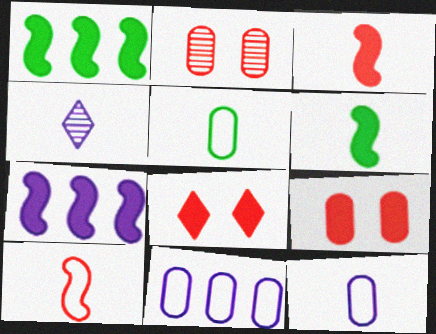[[3, 4, 5]]